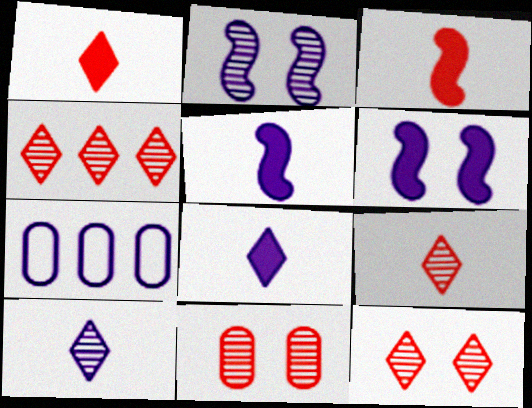[[2, 7, 8], 
[4, 9, 12], 
[6, 7, 10]]